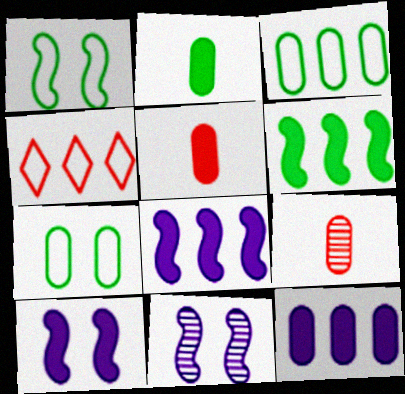[[2, 4, 11], 
[7, 9, 12]]